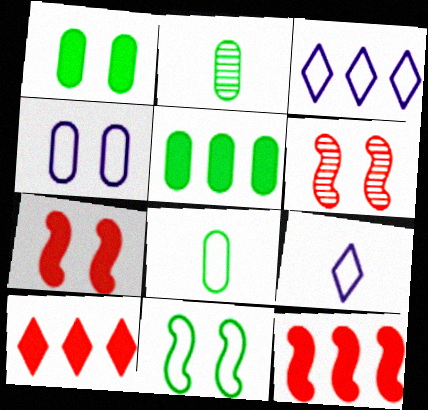[[2, 3, 7], 
[5, 6, 9]]